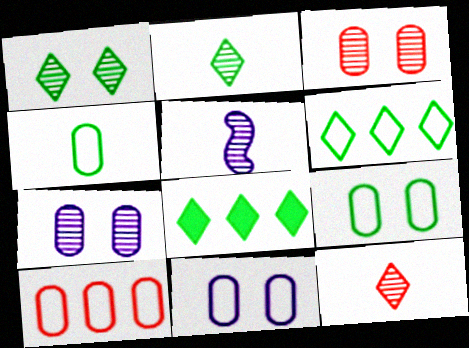[[4, 10, 11]]